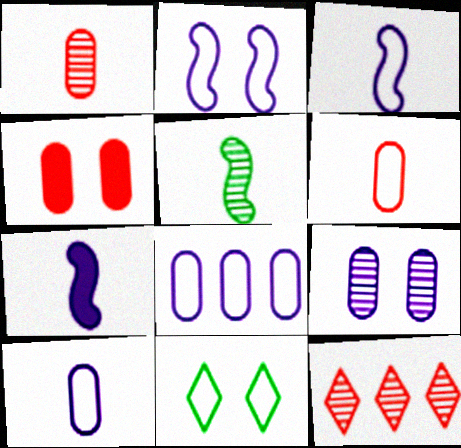[[5, 9, 12]]